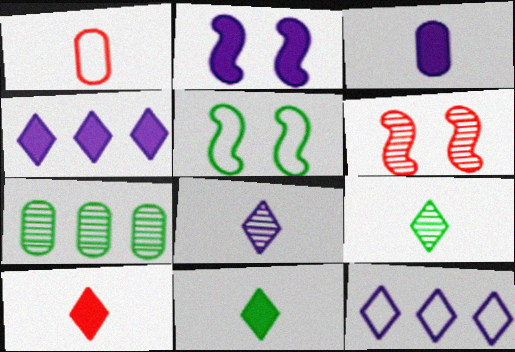[[1, 5, 12], 
[2, 3, 4], 
[2, 5, 6], 
[5, 7, 11], 
[6, 7, 8]]